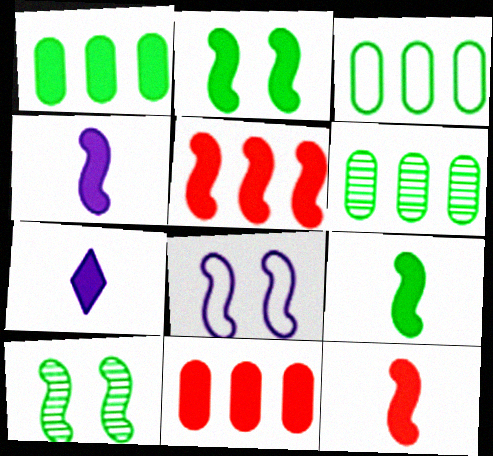[[1, 3, 6], 
[2, 4, 5], 
[2, 7, 11], 
[4, 9, 12]]